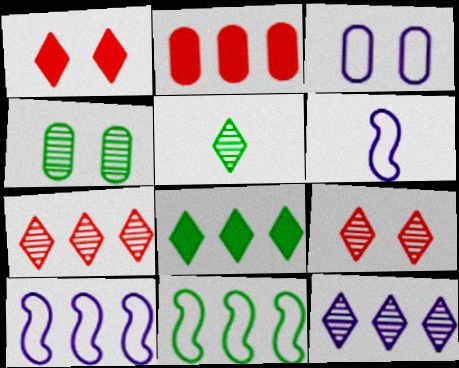[[2, 11, 12], 
[5, 9, 12]]